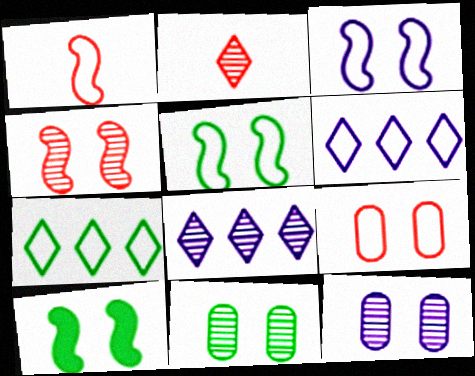[[3, 4, 10]]